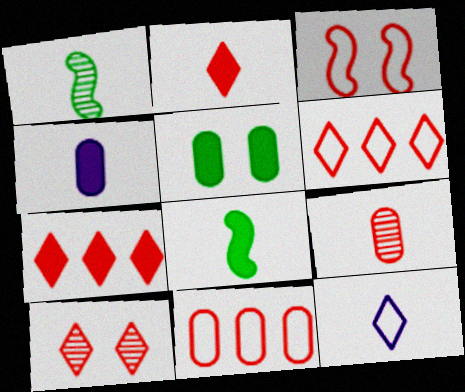[[2, 4, 8], 
[2, 6, 10], 
[3, 7, 9], 
[8, 9, 12]]